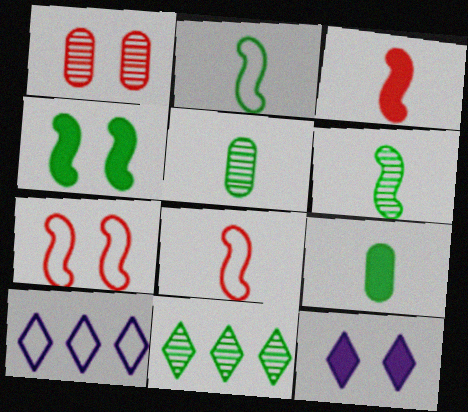[]